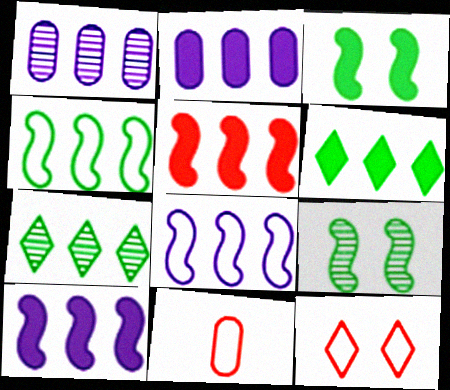[[2, 5, 6]]